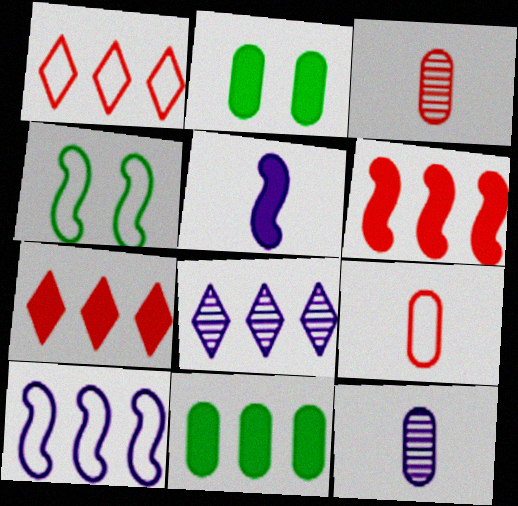[[2, 5, 7], 
[4, 7, 12]]